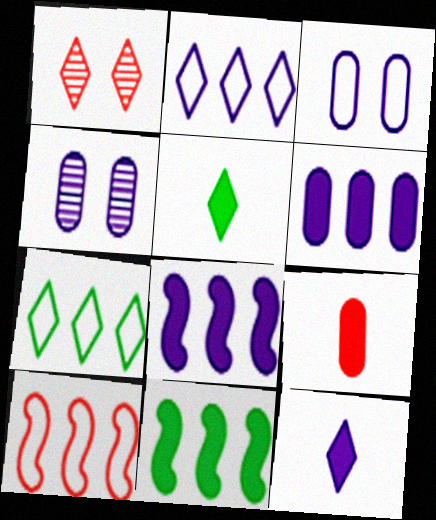[[1, 2, 5], 
[1, 7, 12], 
[1, 9, 10], 
[4, 5, 10]]